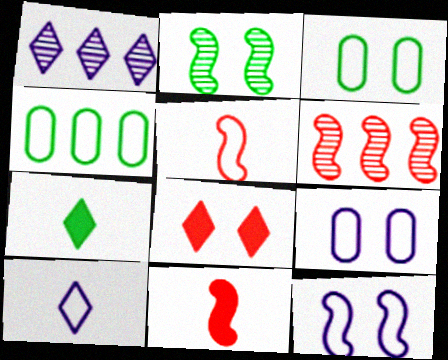[[1, 3, 11], 
[2, 4, 7], 
[2, 8, 9], 
[6, 7, 9]]